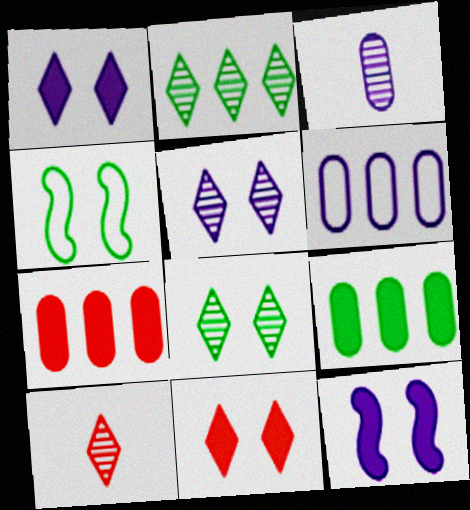[[2, 5, 10]]